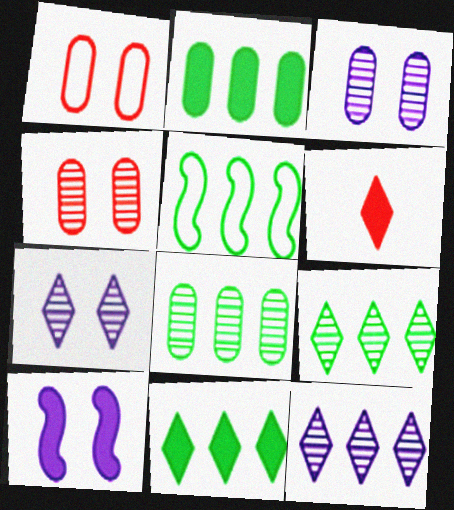[[2, 5, 9], 
[2, 6, 10], 
[3, 5, 6], 
[5, 8, 11]]